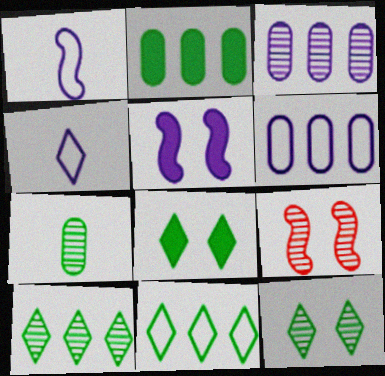[[2, 4, 9], 
[3, 4, 5]]